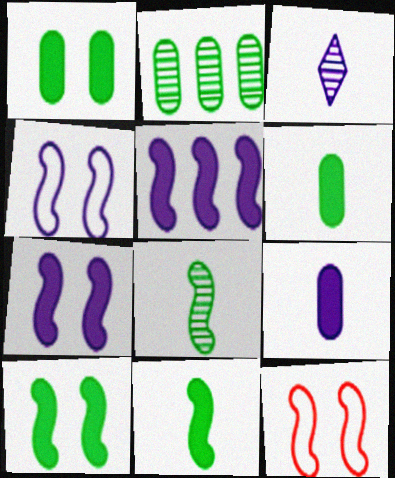[[5, 8, 12]]